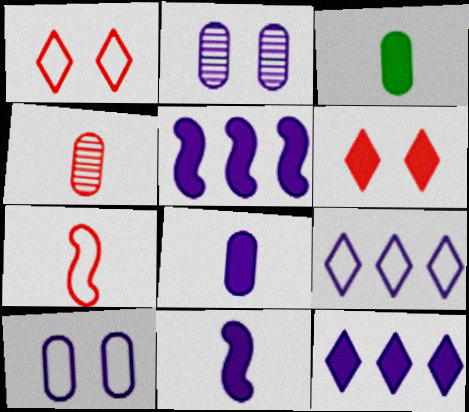[[2, 9, 11], 
[3, 5, 6]]